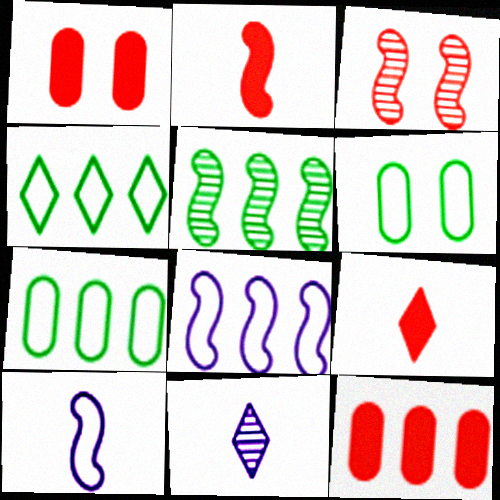[]